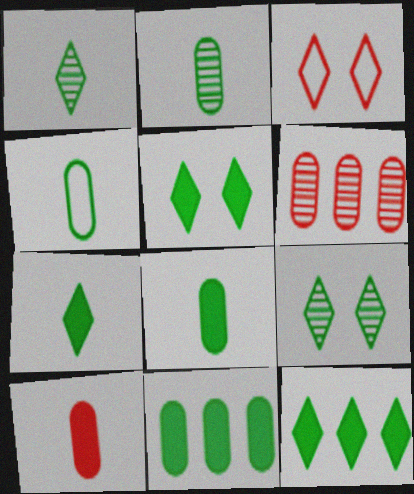[[2, 4, 8], 
[5, 7, 12]]